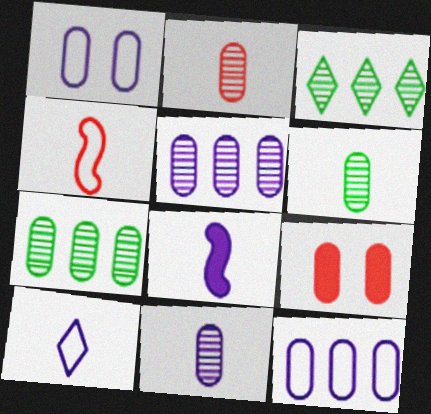[[2, 6, 11], 
[6, 9, 12], 
[8, 10, 11]]